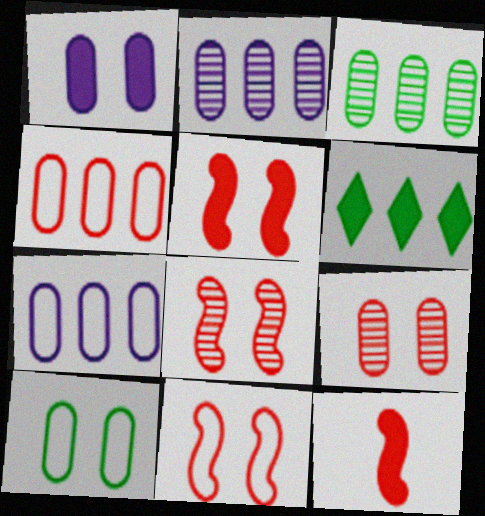[[1, 6, 12], 
[1, 9, 10], 
[5, 8, 11]]